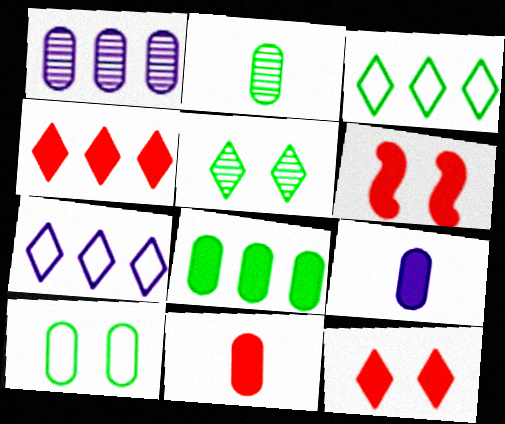[[1, 10, 11], 
[2, 6, 7], 
[2, 8, 10], 
[4, 6, 11]]